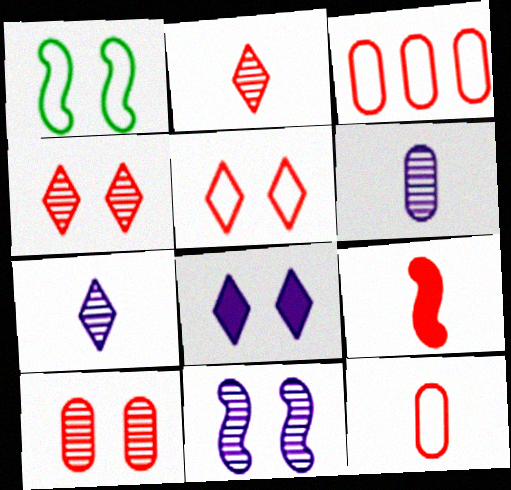[[1, 8, 10], 
[2, 9, 12], 
[3, 4, 9]]